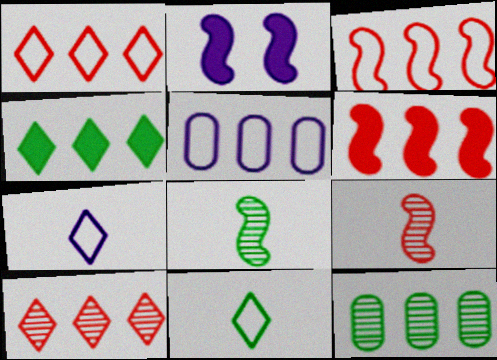[[2, 3, 8]]